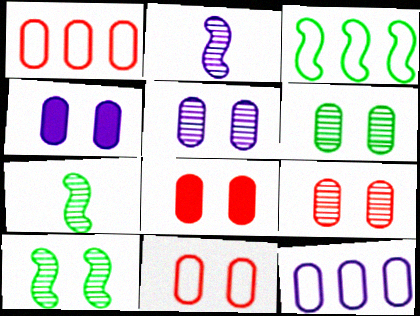[[4, 6, 11], 
[5, 6, 9], 
[8, 9, 11]]